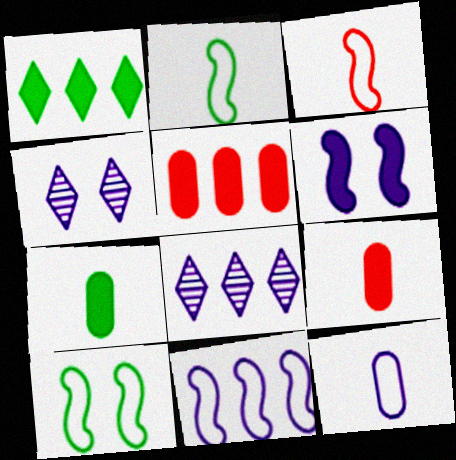[[1, 6, 9], 
[2, 4, 5], 
[3, 10, 11], 
[6, 8, 12], 
[8, 9, 10]]